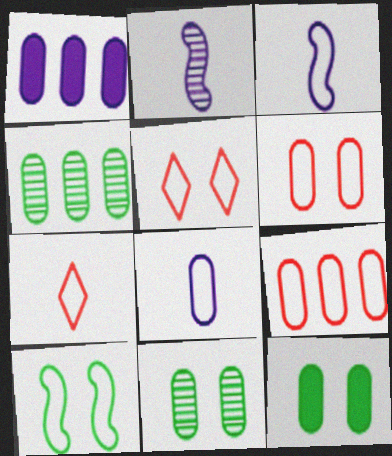[[1, 4, 9]]